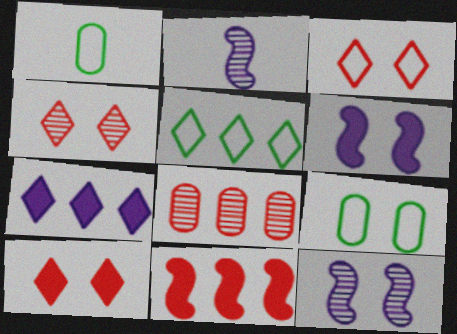[[3, 4, 10], 
[4, 6, 9], 
[9, 10, 12]]